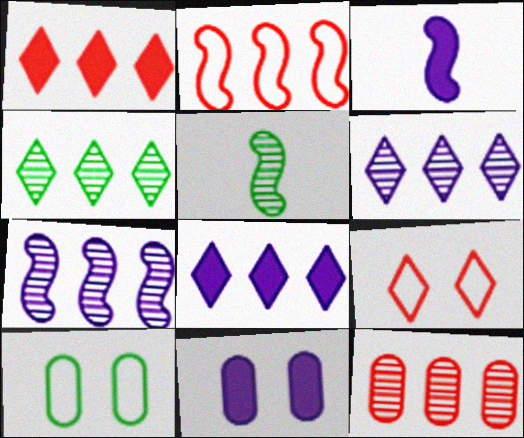[[1, 2, 12], 
[3, 8, 11], 
[4, 7, 12]]